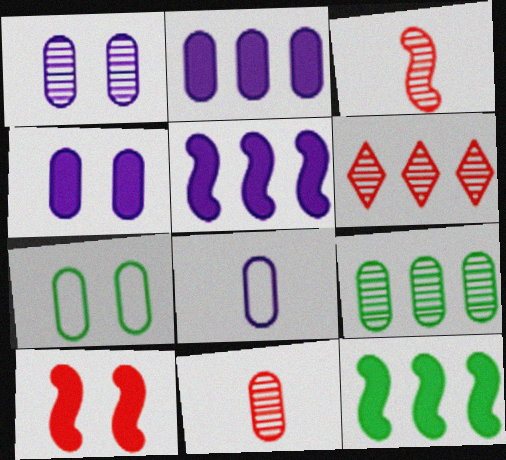[[1, 2, 8], 
[1, 9, 11], 
[2, 7, 11]]